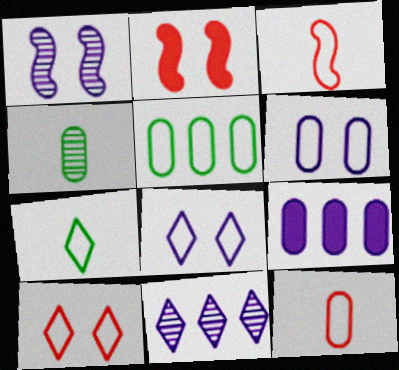[[3, 5, 8], 
[5, 6, 12]]